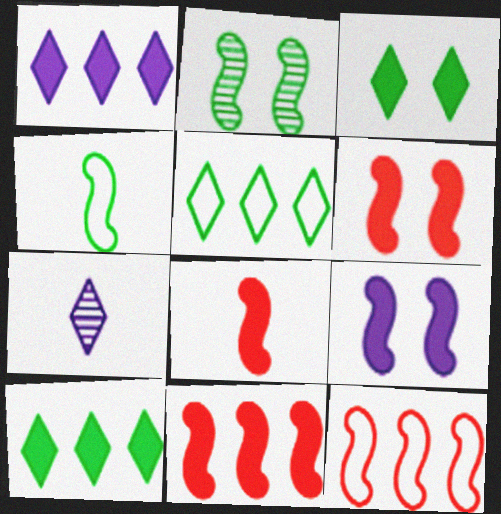[[6, 8, 11]]